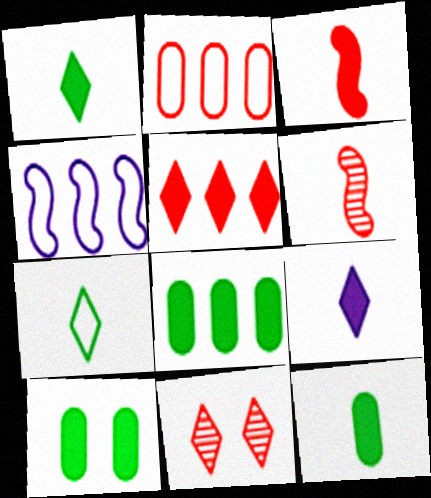[[2, 3, 11], 
[3, 9, 12], 
[4, 11, 12], 
[8, 10, 12]]